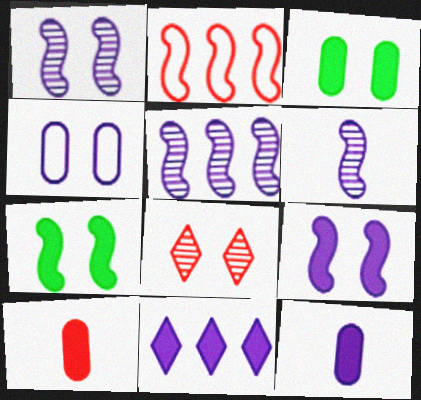[[1, 5, 6], 
[2, 6, 7], 
[2, 8, 10], 
[4, 6, 11], 
[4, 7, 8], 
[7, 10, 11], 
[9, 11, 12]]